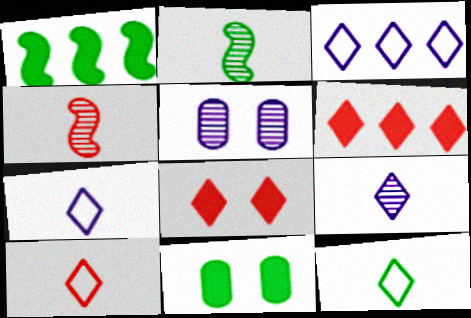[[1, 5, 10], 
[3, 4, 11], 
[7, 10, 12]]